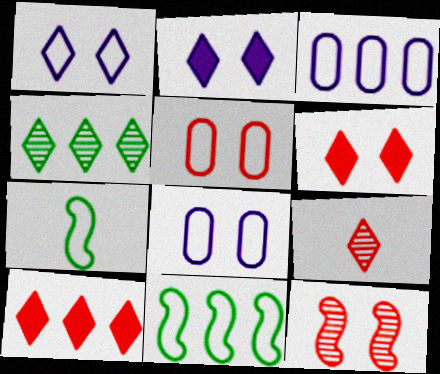[[5, 6, 12]]